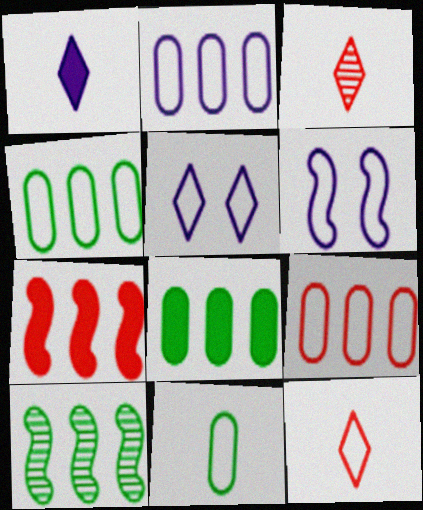[[2, 4, 9], 
[3, 6, 8], 
[4, 6, 12]]